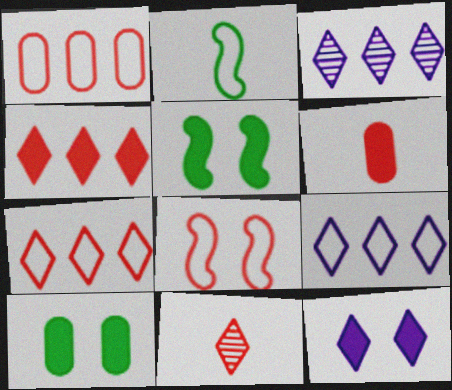[]